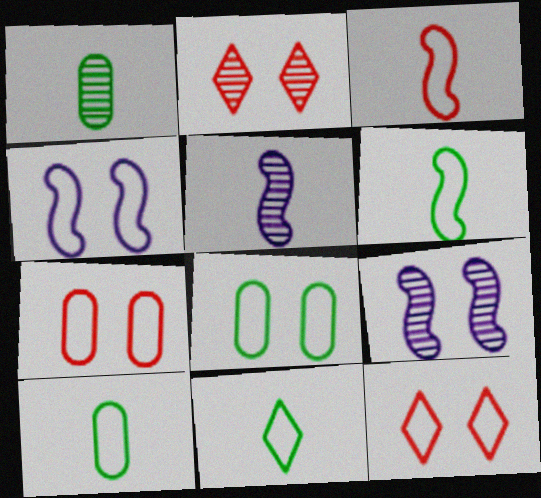[[4, 8, 12], 
[6, 10, 11]]